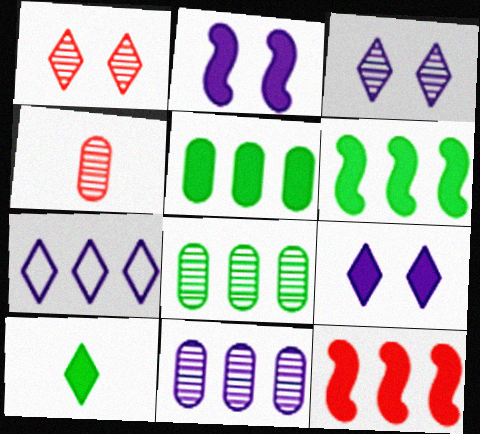[[1, 7, 10], 
[7, 8, 12]]